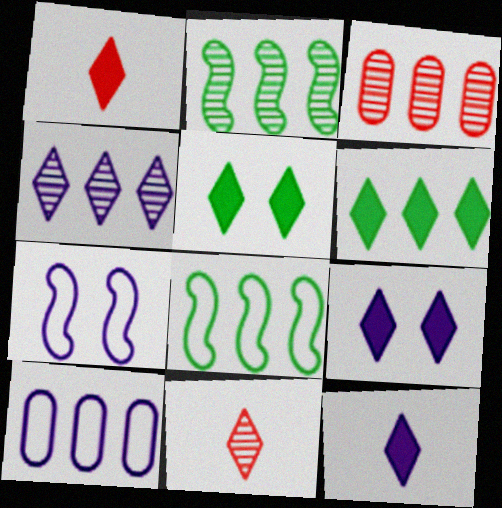[[1, 6, 9], 
[2, 3, 4]]